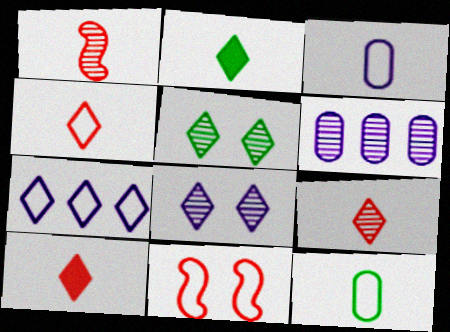[[1, 2, 3], 
[1, 5, 6], 
[2, 6, 11], 
[4, 9, 10], 
[5, 7, 10], 
[7, 11, 12]]